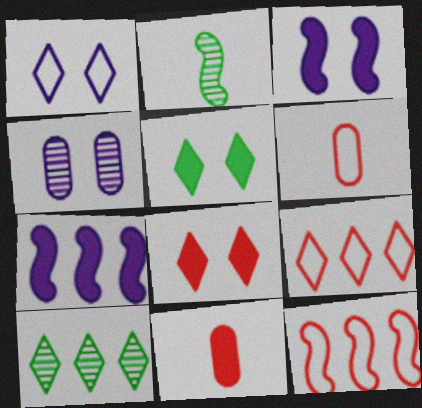[[1, 3, 4], 
[2, 3, 12], 
[3, 6, 10], 
[5, 7, 11]]